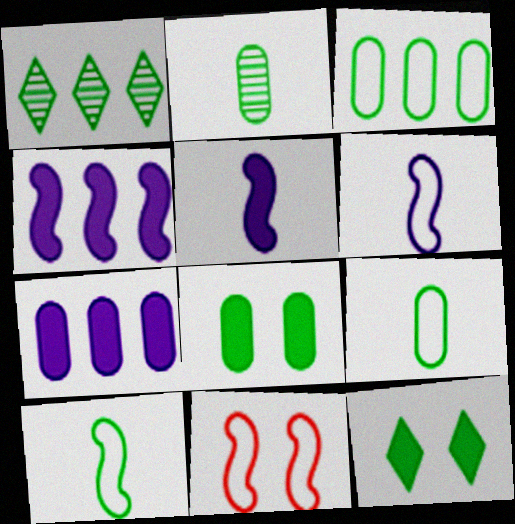[[1, 8, 10], 
[2, 3, 8]]